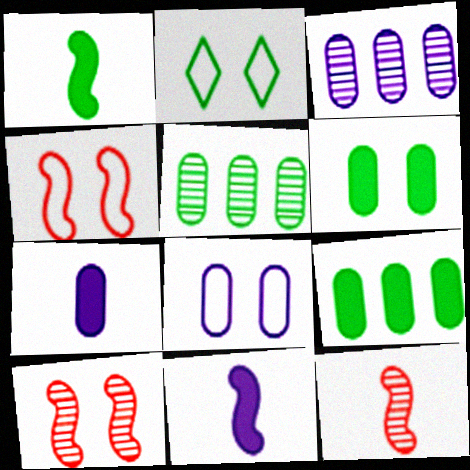[[1, 2, 5], 
[2, 4, 8], 
[3, 7, 8]]